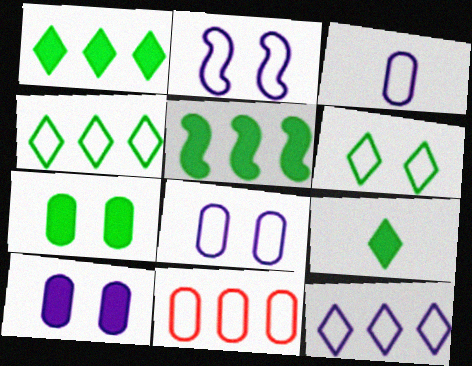[[2, 3, 12], 
[5, 7, 9]]